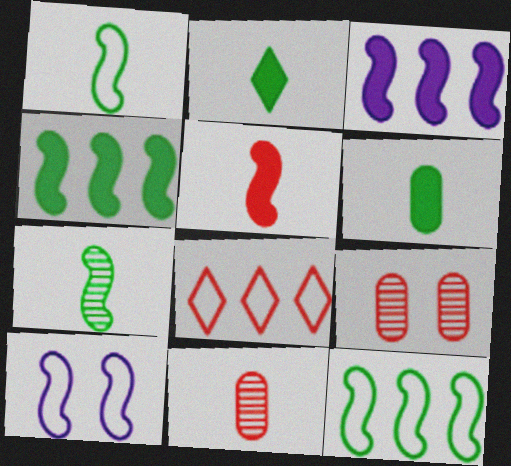[[5, 8, 9]]